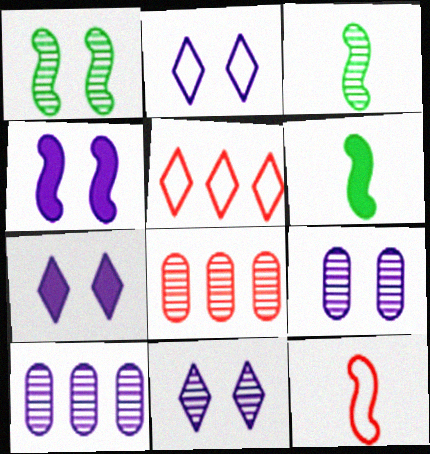[[2, 4, 9], 
[2, 6, 8], 
[2, 7, 11], 
[3, 8, 11], 
[5, 6, 9]]